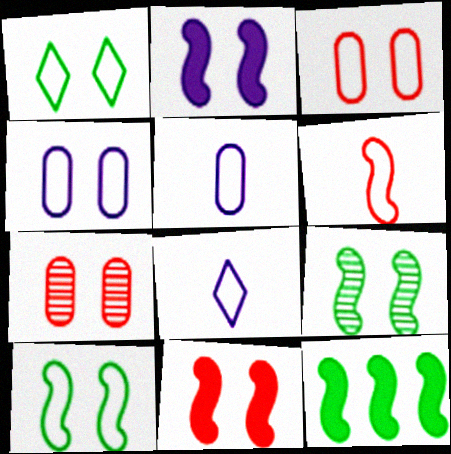[[1, 2, 7], 
[7, 8, 12]]